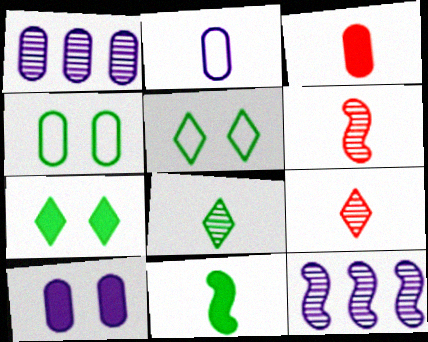[[1, 2, 10], 
[1, 3, 4], 
[2, 9, 11], 
[3, 5, 12]]